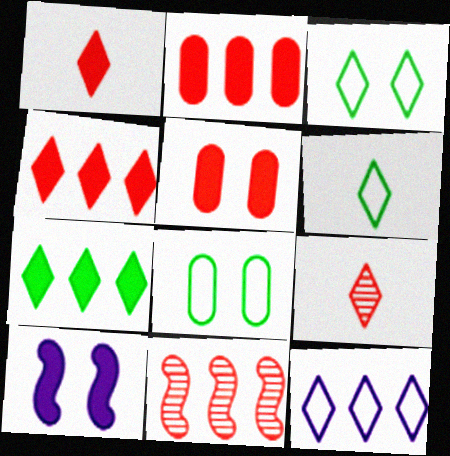[]